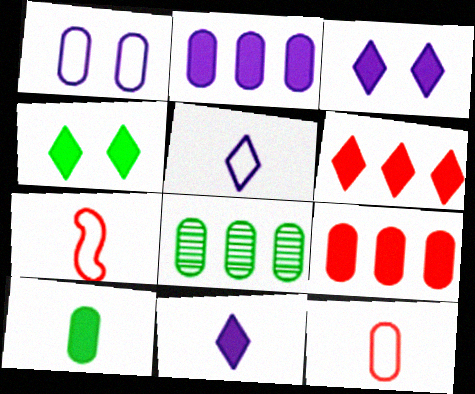[[3, 7, 8], 
[4, 6, 11]]